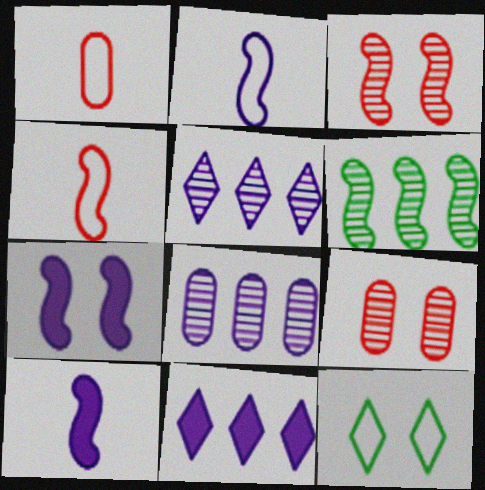[[4, 6, 7], 
[7, 9, 12]]